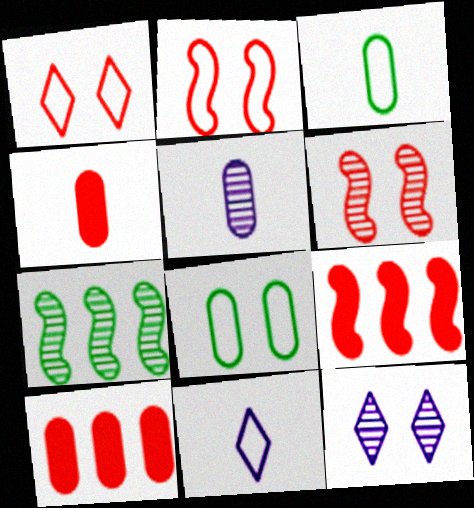[[3, 4, 5], 
[3, 9, 12], 
[5, 8, 10]]